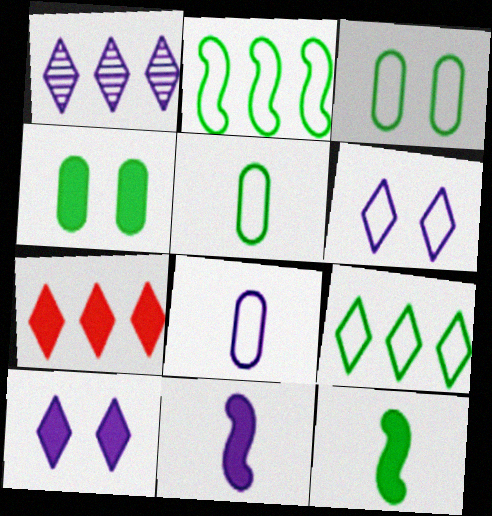[[1, 7, 9], 
[4, 7, 11]]